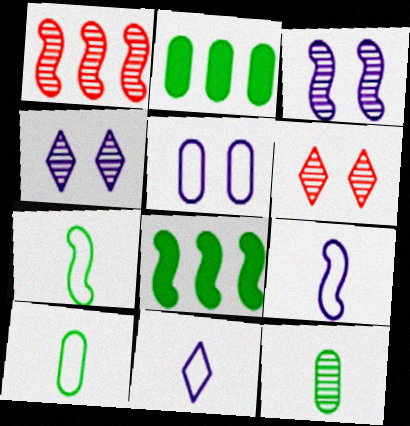[[1, 4, 12], 
[2, 6, 9]]